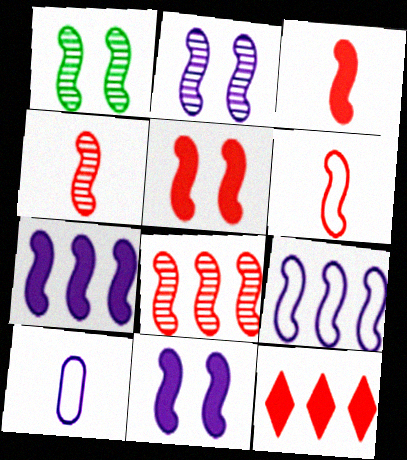[[1, 3, 9], 
[1, 6, 7], 
[1, 10, 12], 
[3, 4, 6], 
[5, 6, 8]]